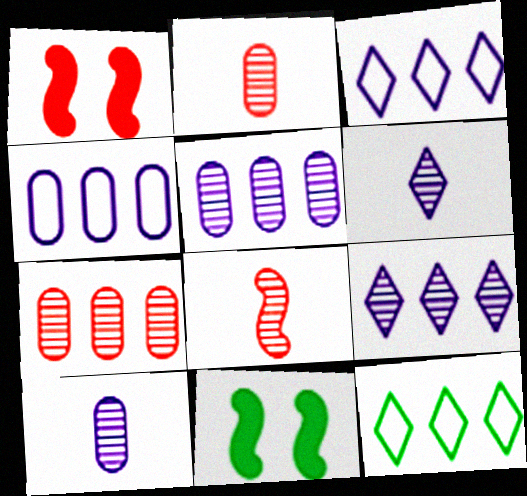[[1, 10, 12], 
[2, 3, 11]]